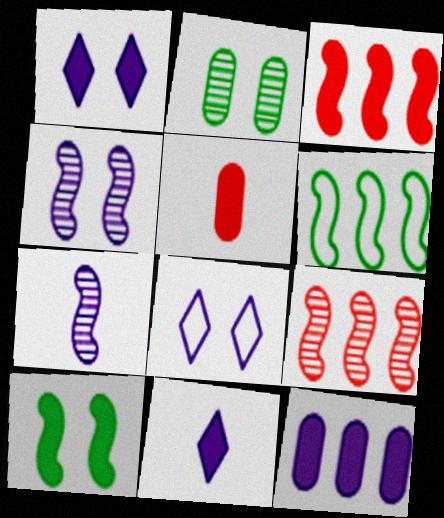[[7, 8, 12]]